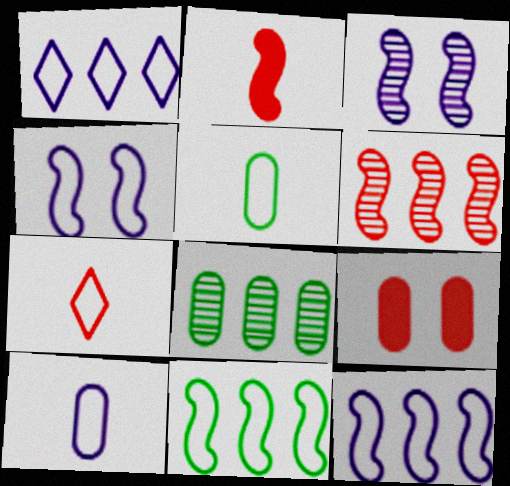[[1, 4, 10], 
[2, 3, 11], 
[6, 7, 9], 
[8, 9, 10]]